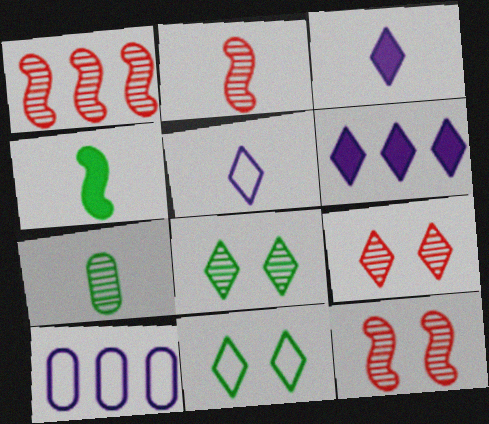[[1, 2, 12], 
[4, 9, 10]]